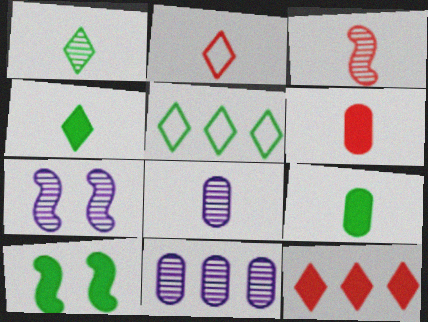[[1, 3, 8], 
[2, 3, 6], 
[2, 10, 11], 
[5, 6, 7]]